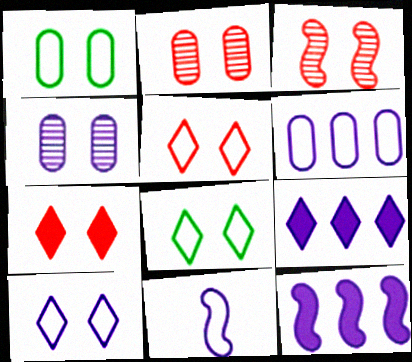[[4, 9, 11], 
[5, 8, 10], 
[6, 10, 11]]